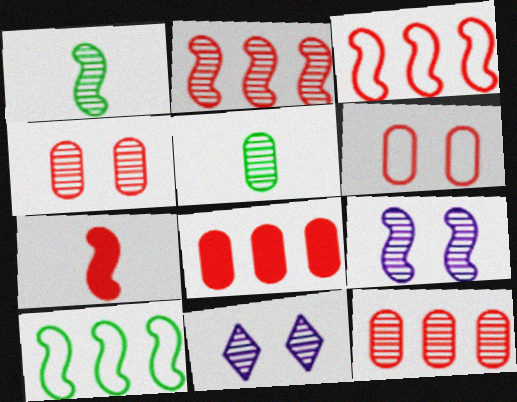[[1, 2, 9], 
[1, 11, 12], 
[2, 5, 11], 
[7, 9, 10]]